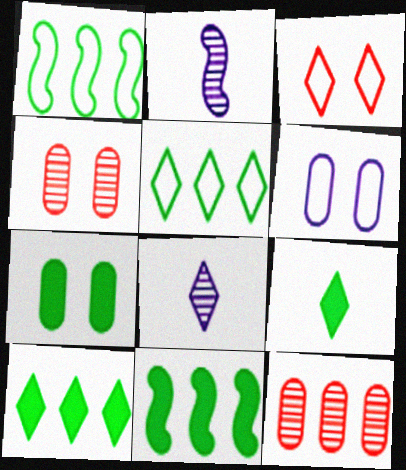[[3, 8, 10], 
[4, 6, 7], 
[7, 9, 11]]